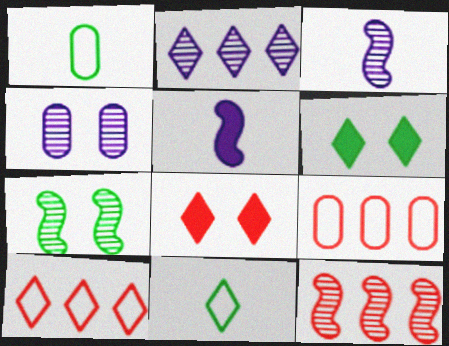[[2, 3, 4], 
[2, 8, 11], 
[3, 6, 9], 
[3, 7, 12]]